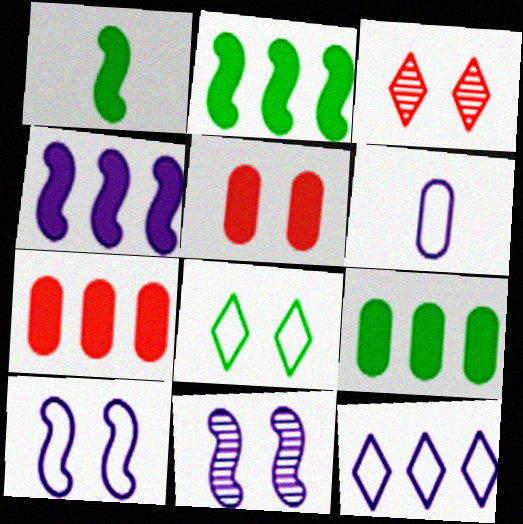[[2, 3, 6], 
[5, 8, 11], 
[6, 10, 12]]